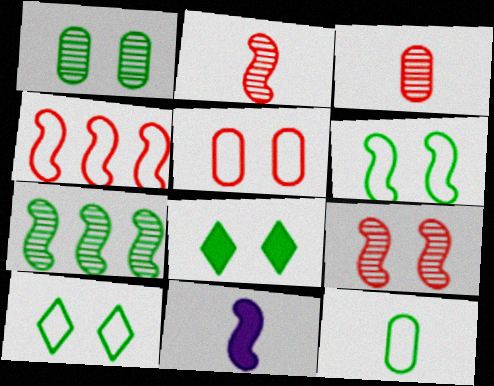[[1, 6, 8], 
[7, 8, 12]]